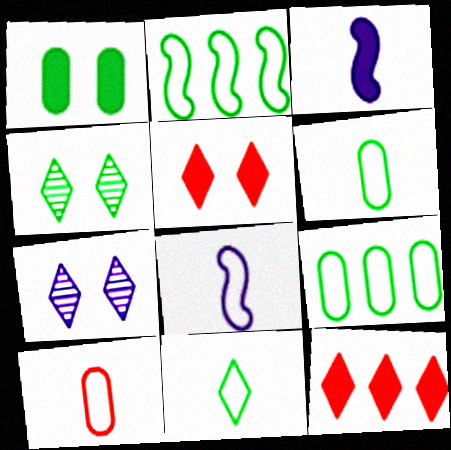[[1, 3, 12], 
[7, 11, 12], 
[8, 10, 11]]